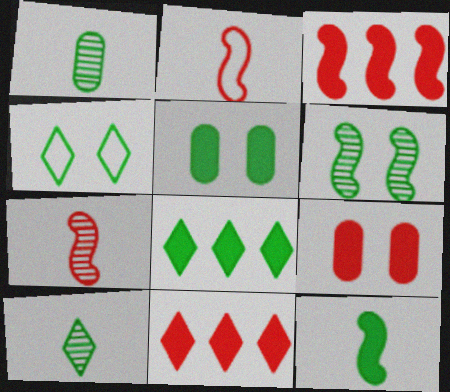[[4, 5, 6], 
[4, 8, 10], 
[5, 8, 12]]